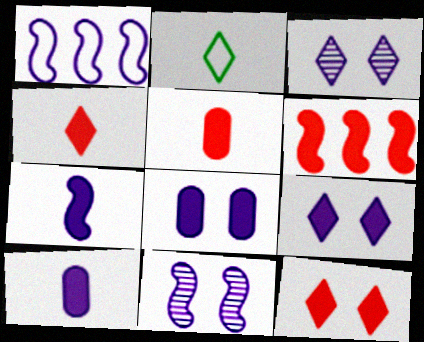[[1, 3, 10], 
[1, 7, 11], 
[5, 6, 12]]